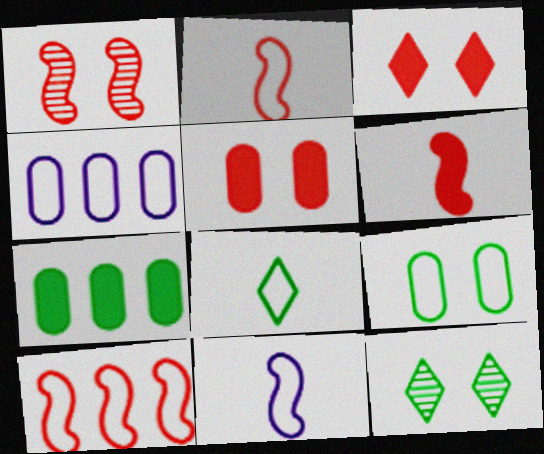[[1, 6, 10], 
[4, 6, 12]]